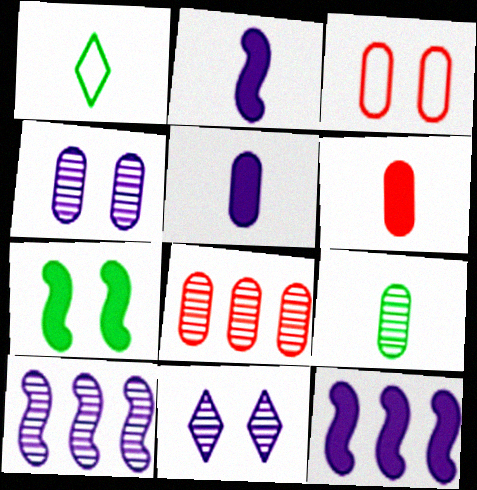[[3, 6, 8], 
[3, 7, 11], 
[4, 8, 9]]